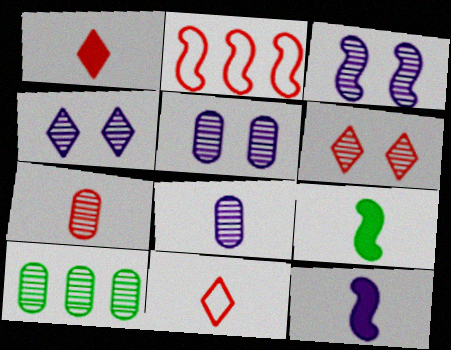[[2, 3, 9], 
[3, 4, 5], 
[5, 7, 10], 
[8, 9, 11]]